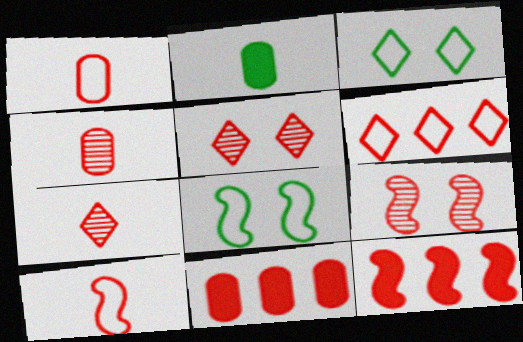[[1, 5, 12], 
[5, 10, 11], 
[9, 10, 12]]